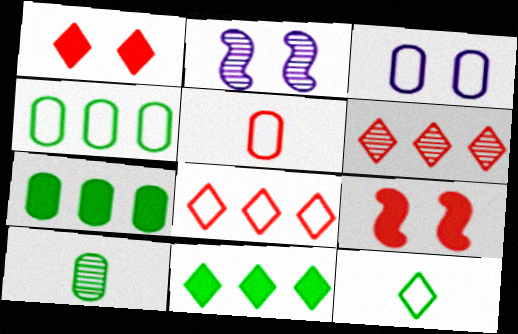[[2, 5, 11], 
[2, 6, 10], 
[3, 4, 5], 
[5, 6, 9]]